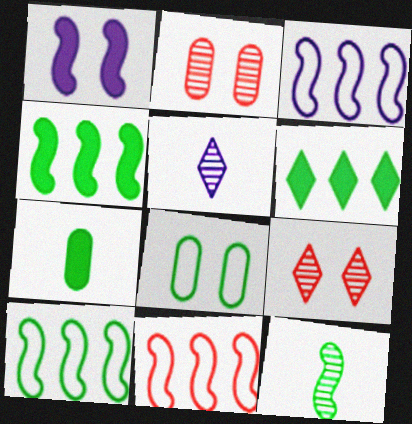[[1, 8, 9], 
[1, 11, 12], 
[3, 7, 9], 
[3, 10, 11], 
[6, 8, 12]]